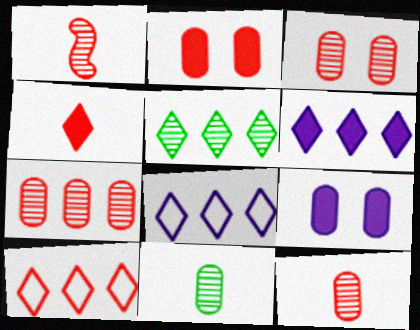[[1, 2, 10], 
[3, 7, 12], 
[5, 6, 10]]